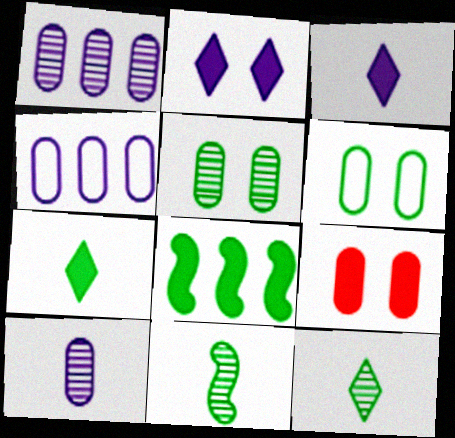[[3, 8, 9], 
[6, 8, 12]]